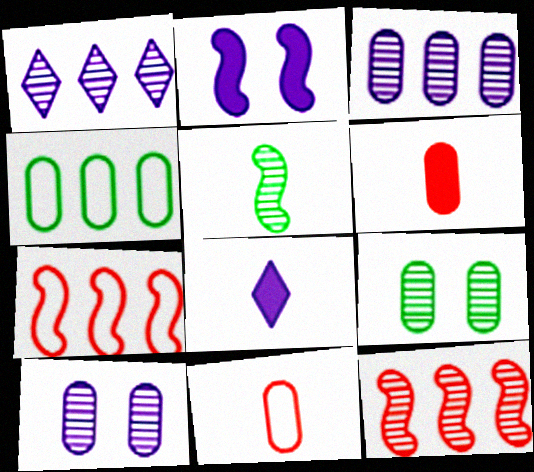[[2, 5, 7], 
[4, 6, 10], 
[5, 8, 11], 
[7, 8, 9]]